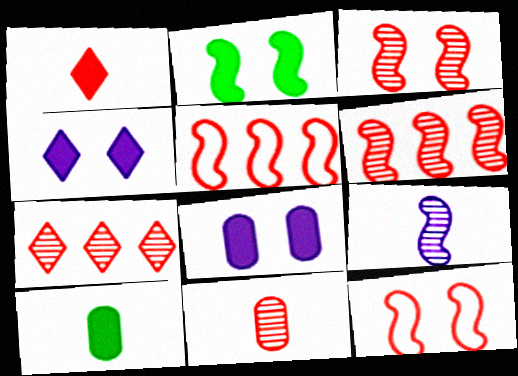[[2, 5, 9], 
[3, 7, 11]]